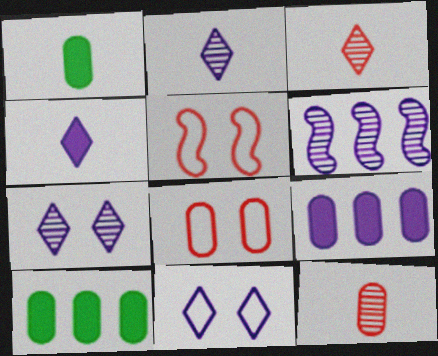[[2, 5, 10]]